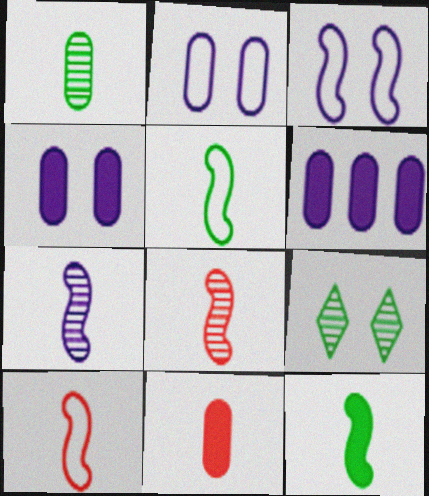[[6, 9, 10], 
[7, 10, 12]]